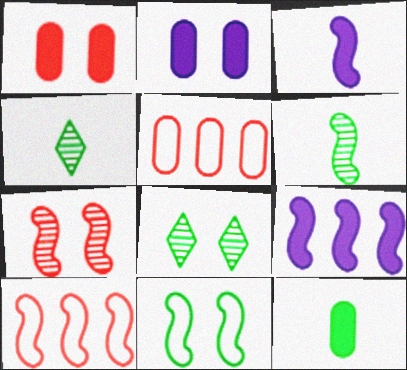[[2, 4, 10], 
[3, 5, 8]]